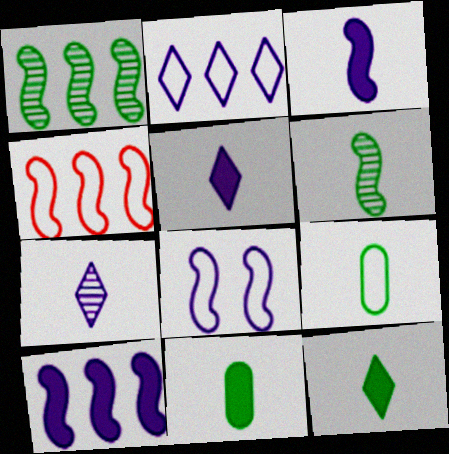[[1, 4, 10], 
[6, 9, 12]]